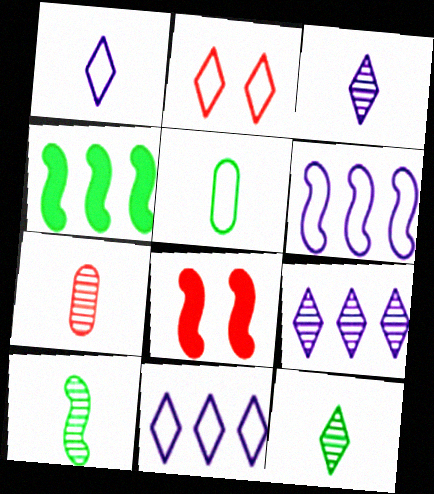[[2, 5, 6], 
[3, 7, 10], 
[5, 8, 9], 
[6, 8, 10]]